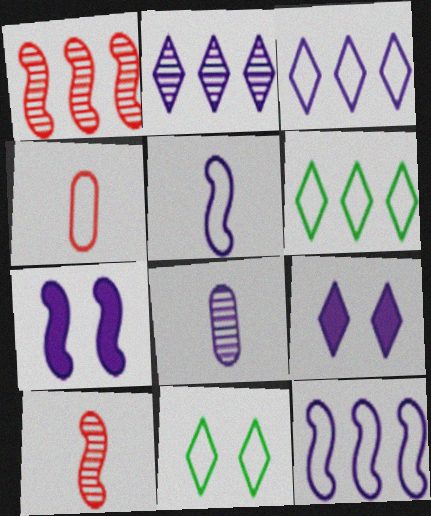[[3, 7, 8], 
[4, 11, 12], 
[8, 9, 12]]